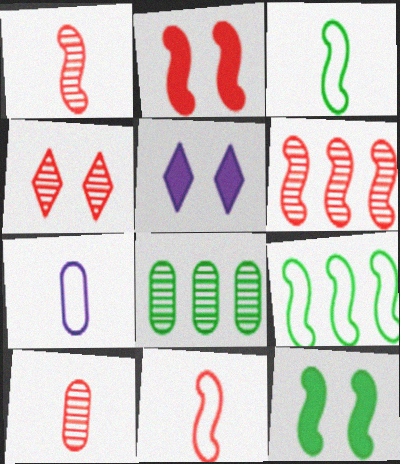[[2, 6, 11], 
[4, 6, 10], 
[5, 8, 11], 
[5, 9, 10]]